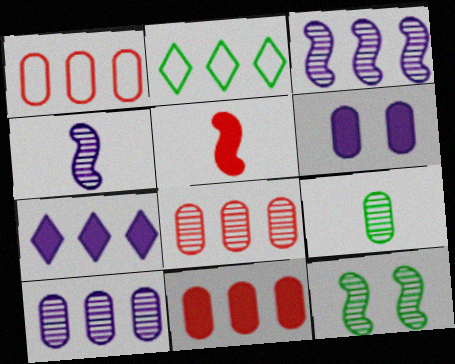[[1, 6, 9], 
[1, 8, 11], 
[2, 3, 11]]